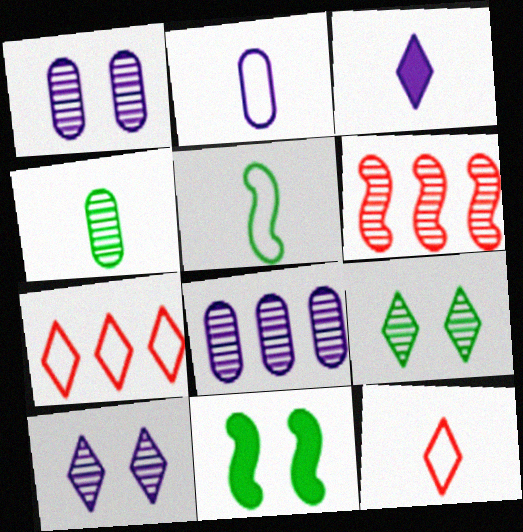[[2, 5, 12], 
[3, 7, 9], 
[4, 6, 10], 
[8, 11, 12]]